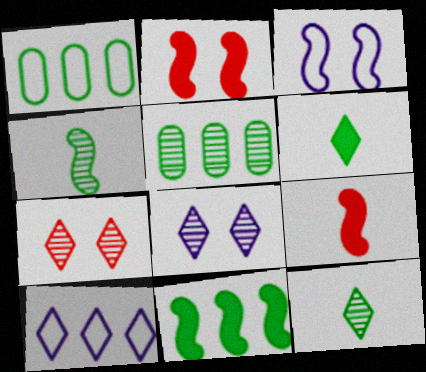[[1, 8, 9], 
[6, 7, 10]]